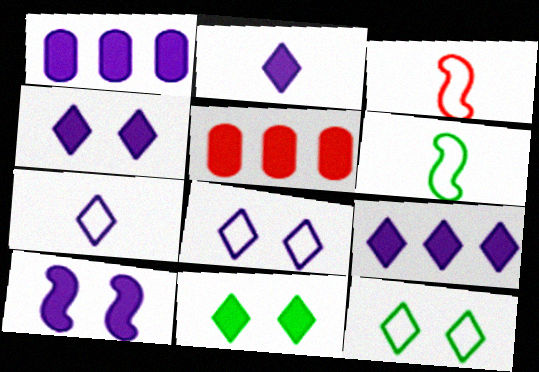[[1, 2, 10], 
[2, 4, 9]]